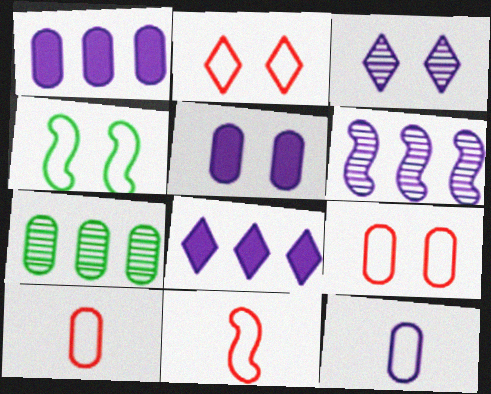[[5, 7, 10]]